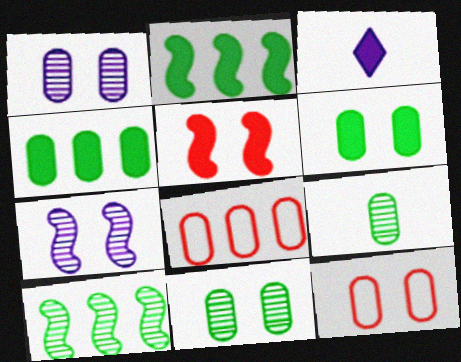[[1, 6, 12], 
[3, 4, 5], 
[3, 10, 12]]